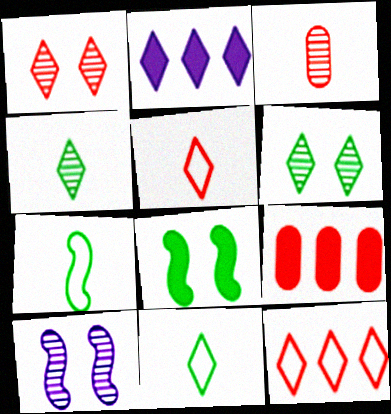[[1, 2, 11], 
[2, 5, 6], 
[9, 10, 11]]